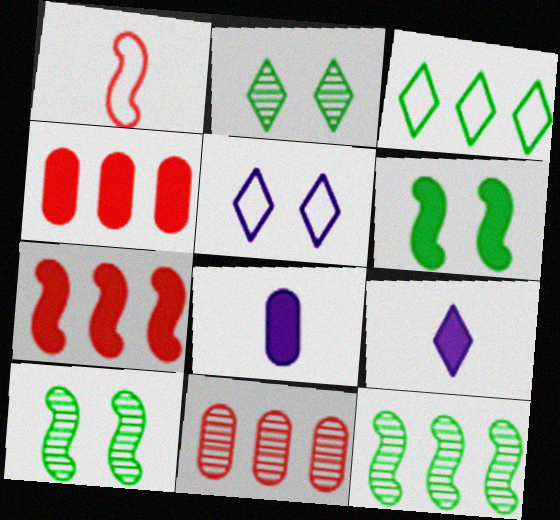[[4, 6, 9]]